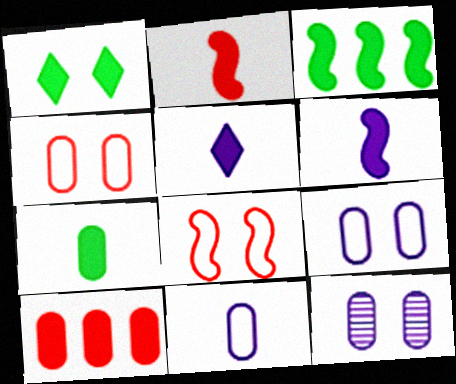[[1, 3, 7], 
[1, 6, 10], 
[1, 8, 12], 
[2, 5, 7]]